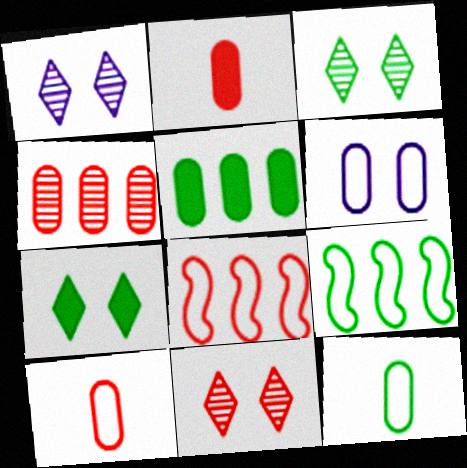[[1, 2, 9], 
[1, 3, 11], 
[2, 8, 11]]